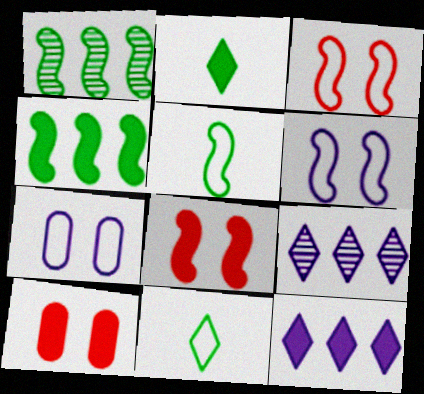[[5, 9, 10]]